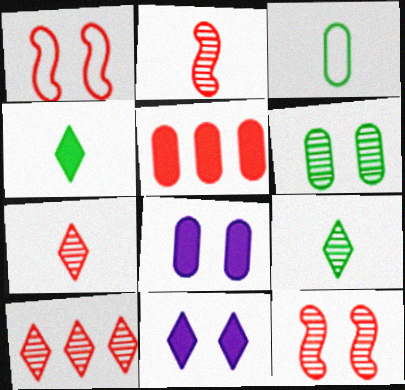[[1, 5, 7], 
[1, 6, 11]]